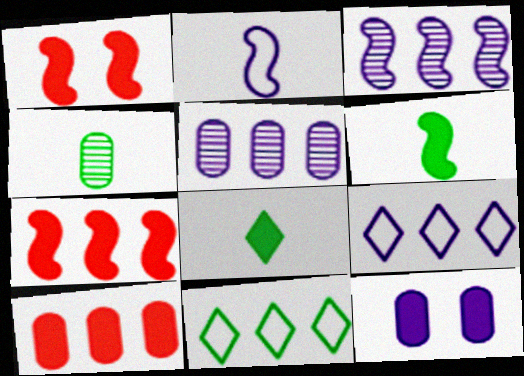[[1, 4, 9], 
[3, 10, 11], 
[5, 7, 11], 
[7, 8, 12]]